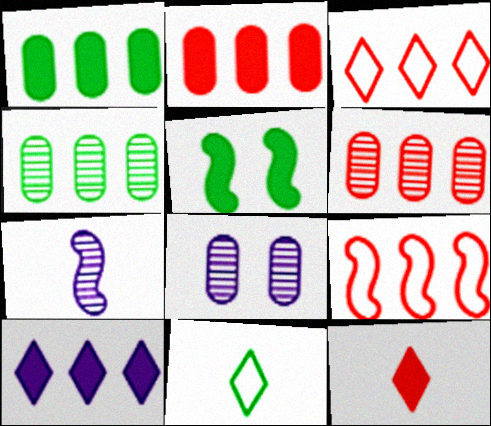[[4, 5, 11], 
[4, 9, 10], 
[5, 7, 9]]